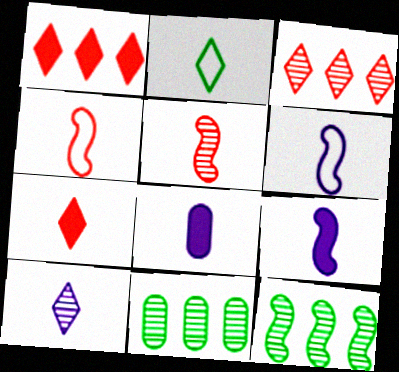[[2, 5, 8], 
[2, 7, 10], 
[6, 8, 10]]